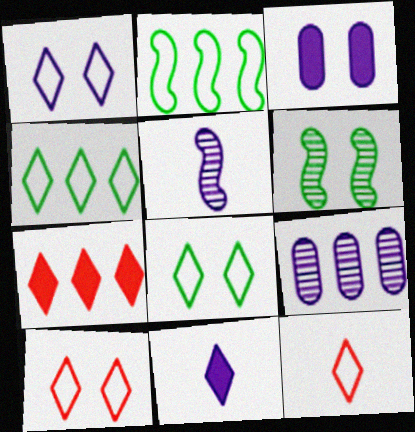[[1, 4, 12], 
[1, 8, 10], 
[2, 7, 9], 
[3, 6, 10]]